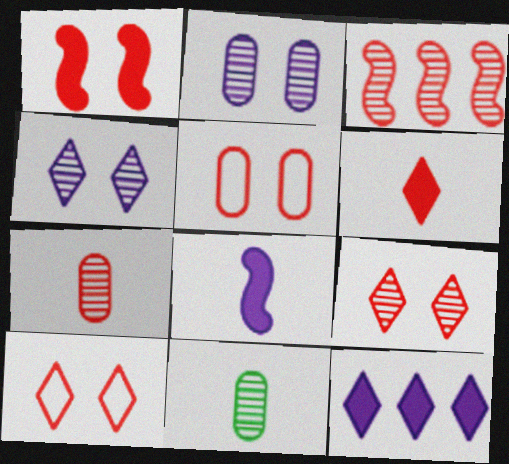[[1, 5, 9], 
[3, 4, 11], 
[3, 5, 6], 
[3, 7, 9]]